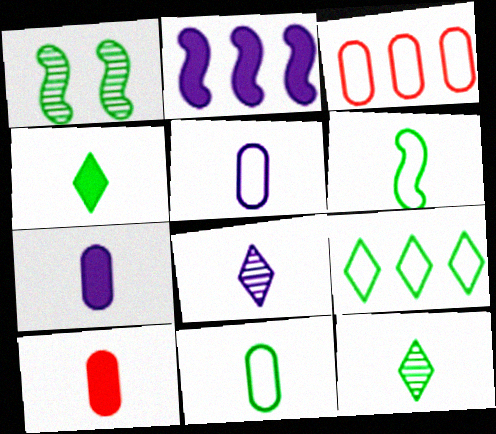[[6, 8, 10]]